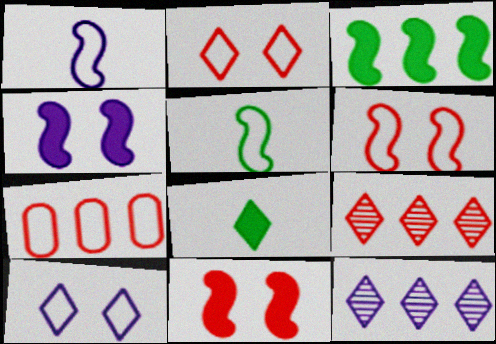[[2, 8, 12], 
[3, 7, 12], 
[5, 7, 10], 
[8, 9, 10]]